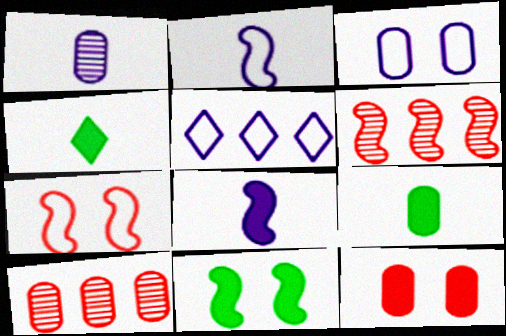[[2, 3, 5], 
[2, 6, 11], 
[3, 4, 6], 
[3, 9, 10]]